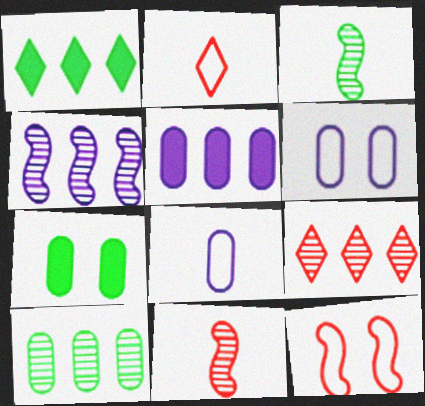[[1, 6, 11], 
[2, 4, 7], 
[4, 9, 10]]